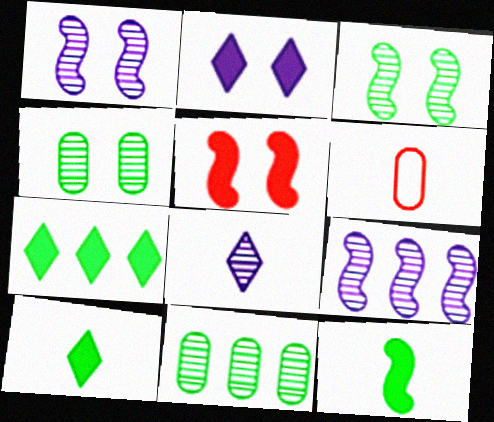[[1, 6, 7], 
[6, 8, 12]]